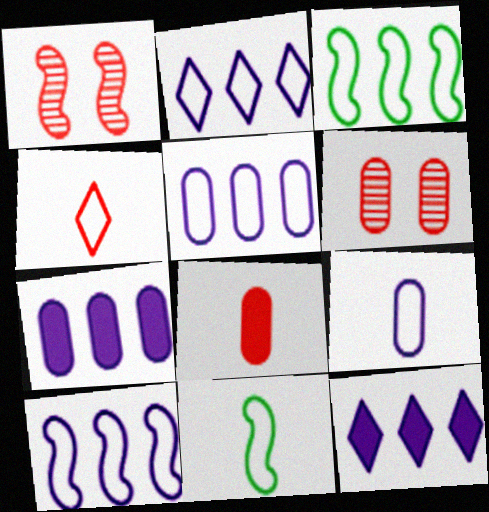[[2, 5, 10], 
[4, 9, 11], 
[6, 11, 12]]